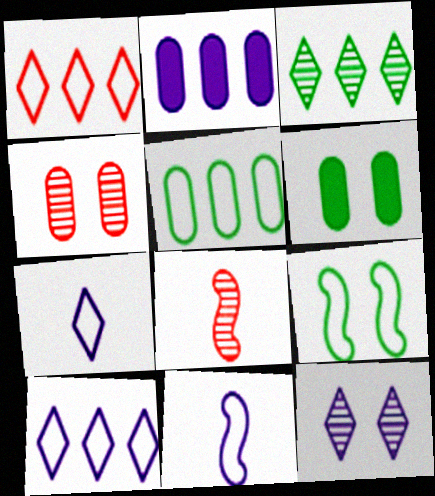[[2, 11, 12], 
[6, 8, 10]]